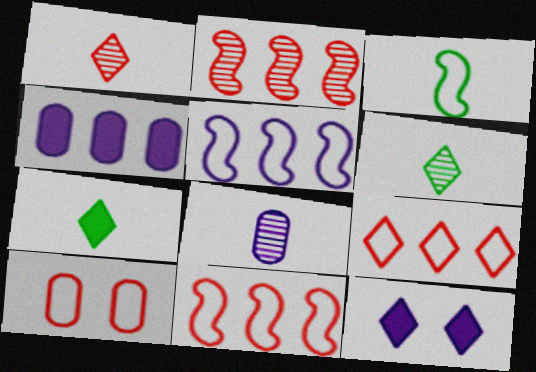[[5, 8, 12], 
[6, 9, 12]]